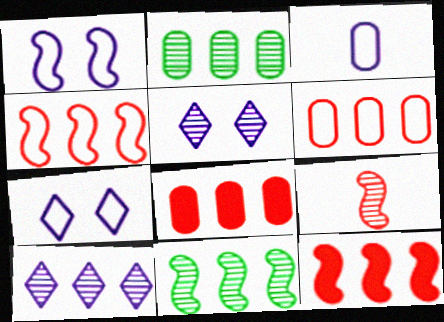[[2, 5, 9]]